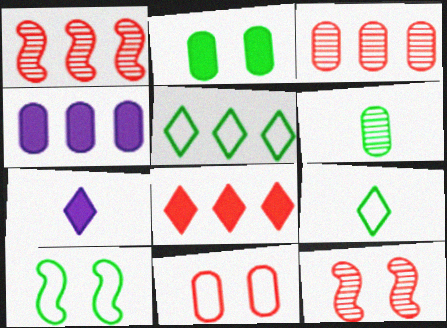[[1, 4, 5], 
[3, 7, 10], 
[4, 6, 11], 
[4, 9, 12]]